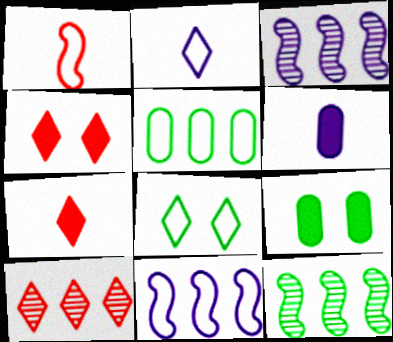[]